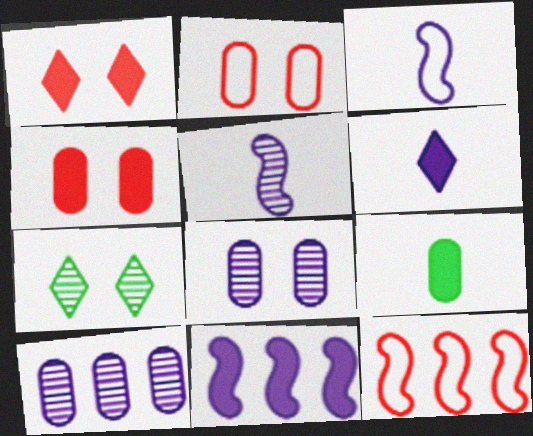[[1, 9, 11], 
[2, 9, 10]]